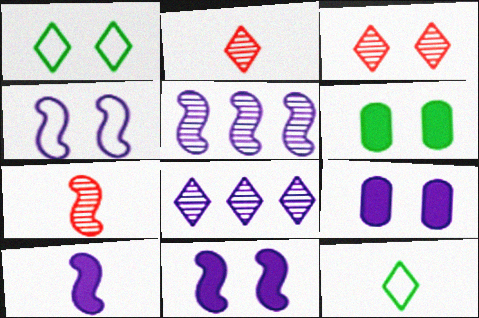[[3, 4, 6], 
[4, 5, 10]]